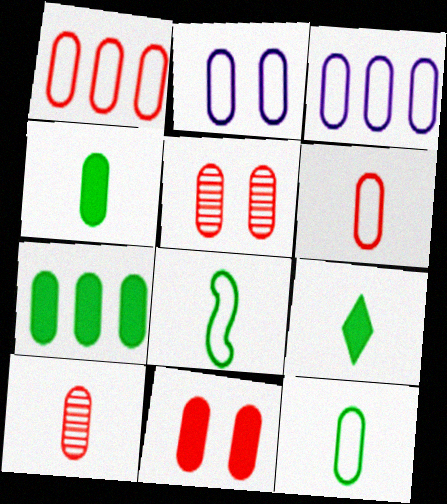[[1, 2, 12], 
[1, 10, 11], 
[2, 7, 10], 
[3, 4, 5]]